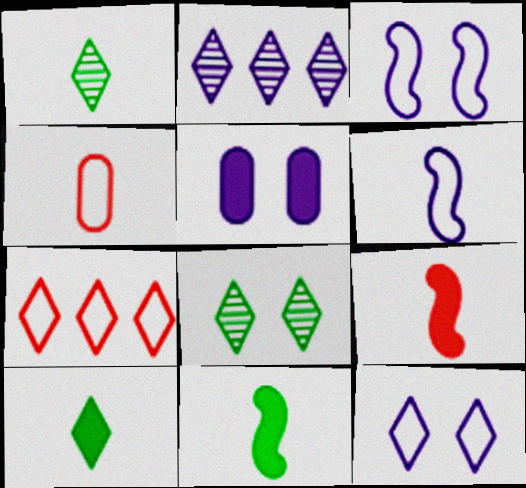[[2, 5, 6]]